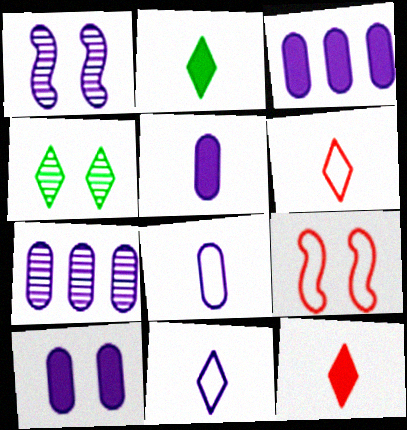[[1, 3, 11], 
[2, 7, 9], 
[3, 5, 10], 
[4, 9, 10], 
[7, 8, 10]]